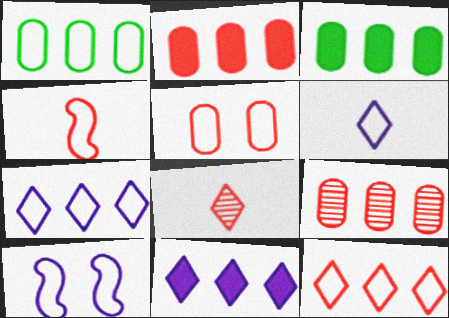[[3, 8, 10], 
[4, 5, 12]]